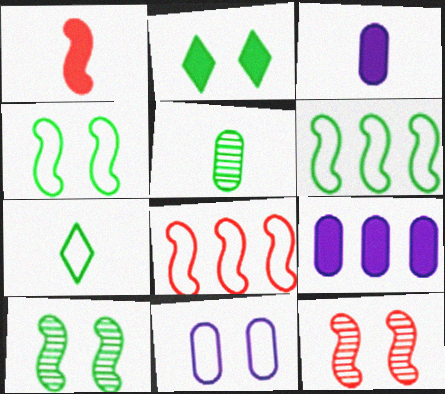[[1, 2, 9], 
[1, 8, 12], 
[2, 5, 6], 
[2, 11, 12], 
[7, 8, 11], 
[7, 9, 12]]